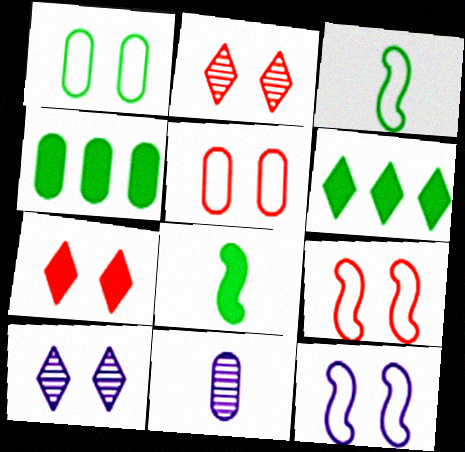[[4, 5, 11], 
[6, 9, 11]]